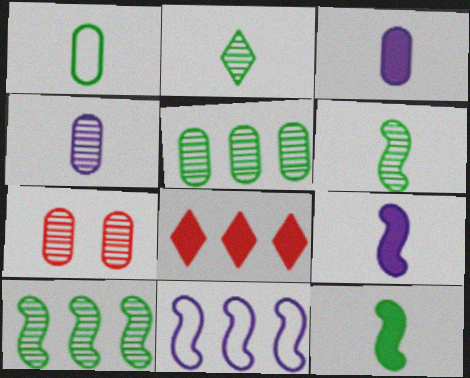[[1, 2, 12], 
[4, 5, 7], 
[5, 8, 11]]